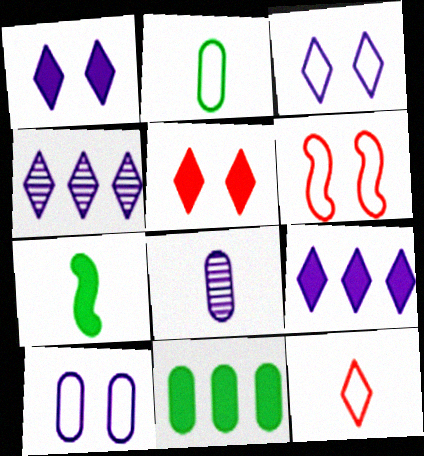[[7, 8, 12]]